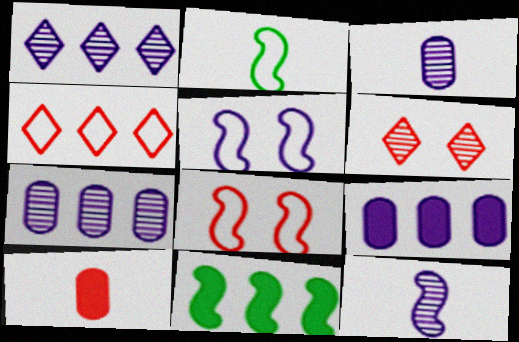[[2, 6, 9], 
[4, 7, 11], 
[8, 11, 12]]